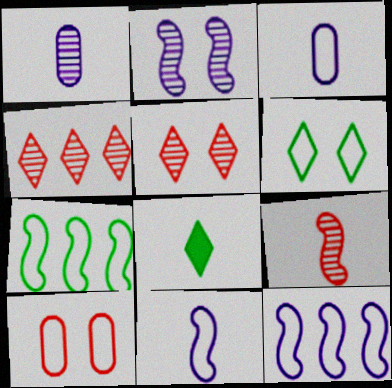[[3, 8, 9]]